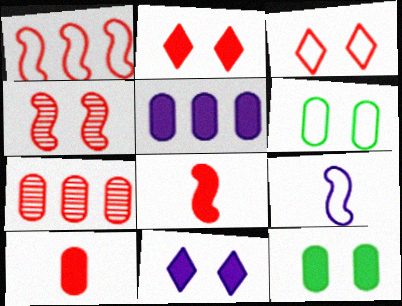[[1, 4, 8], 
[3, 7, 8], 
[4, 6, 11], 
[5, 10, 12]]